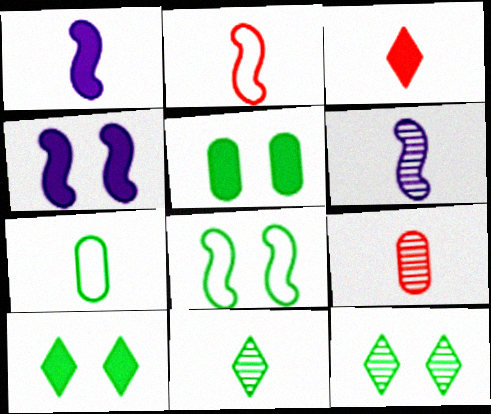[[2, 3, 9], 
[3, 6, 7], 
[5, 8, 12], 
[6, 9, 11]]